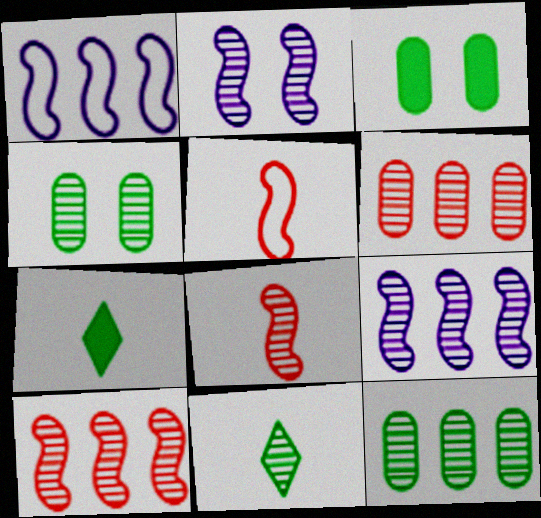[[2, 6, 11]]